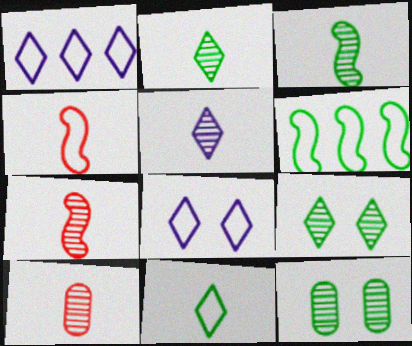[[3, 5, 10]]